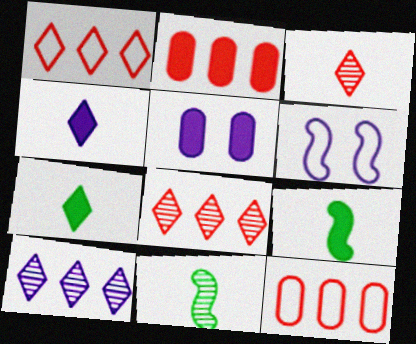[[1, 5, 11]]